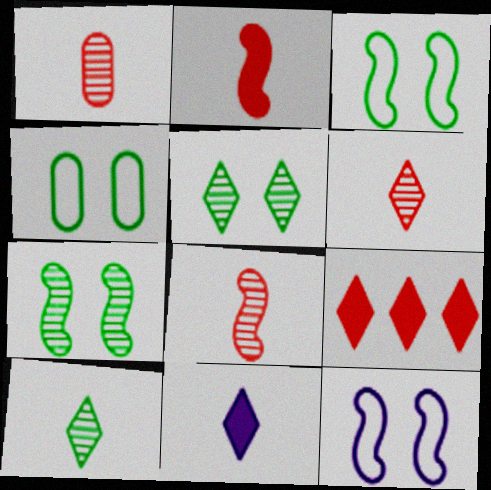[[1, 6, 8]]